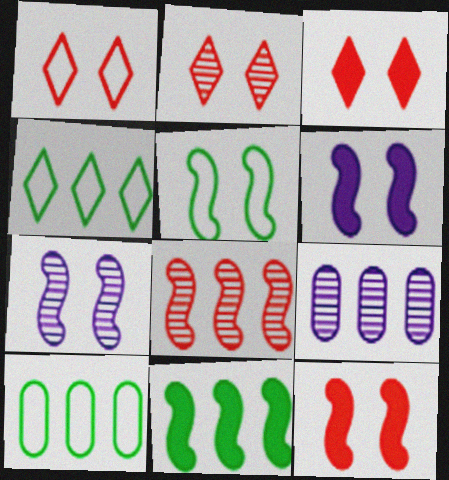[[1, 2, 3], 
[5, 7, 12]]